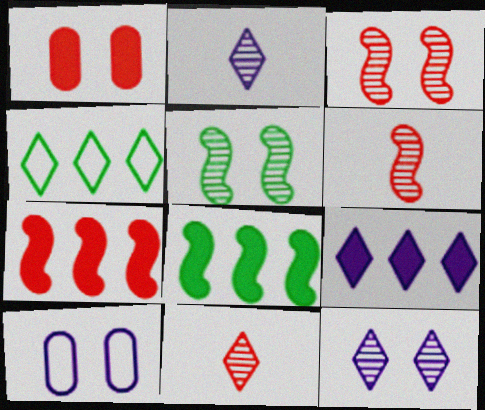[[8, 10, 11]]